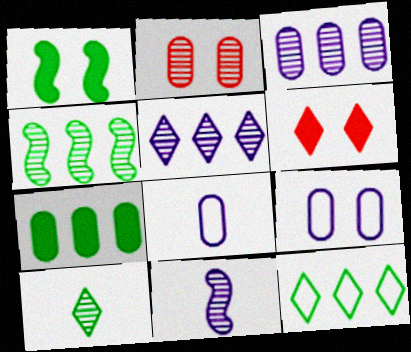[[2, 7, 8], 
[4, 6, 8], 
[4, 7, 12]]